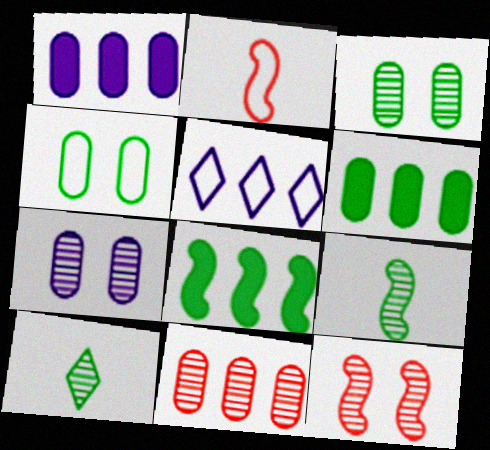[[2, 4, 5], 
[4, 8, 10], 
[5, 8, 11]]